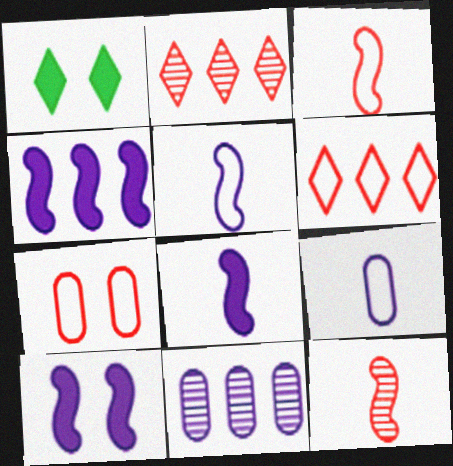[[1, 3, 11], 
[3, 6, 7], 
[4, 8, 10]]